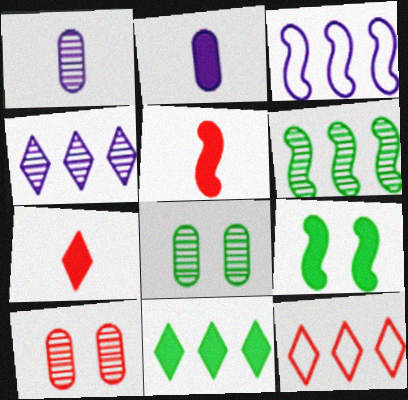[[1, 9, 12], 
[3, 7, 8], 
[4, 11, 12], 
[5, 10, 12]]